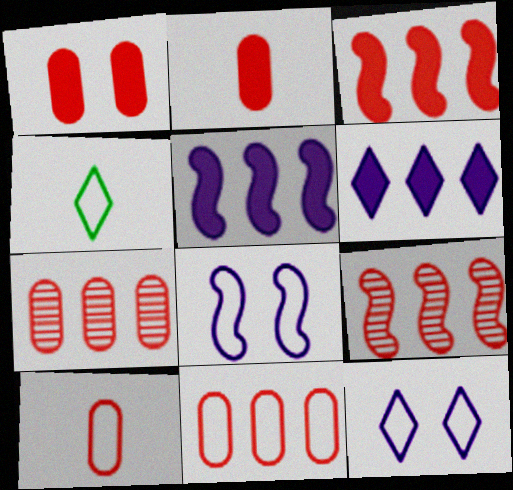[[1, 7, 10], 
[4, 8, 11]]